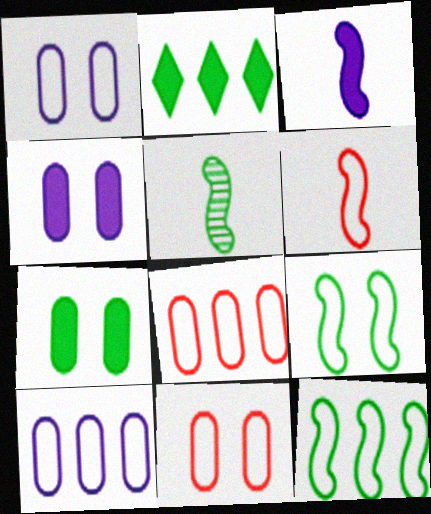[[3, 5, 6]]